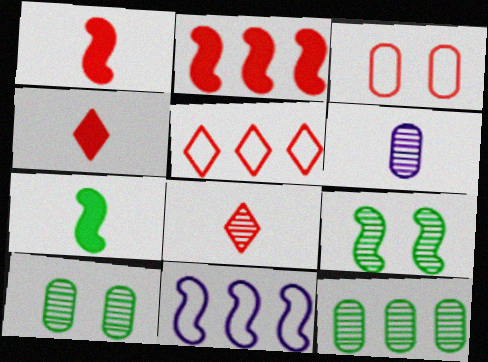[[1, 9, 11], 
[2, 3, 8], 
[4, 10, 11]]